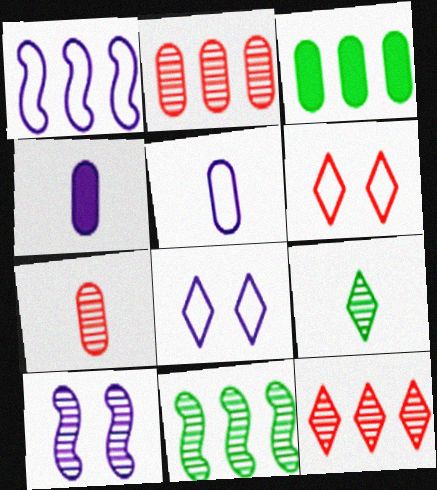[[1, 3, 12], 
[1, 5, 8], 
[2, 9, 10], 
[4, 6, 11]]